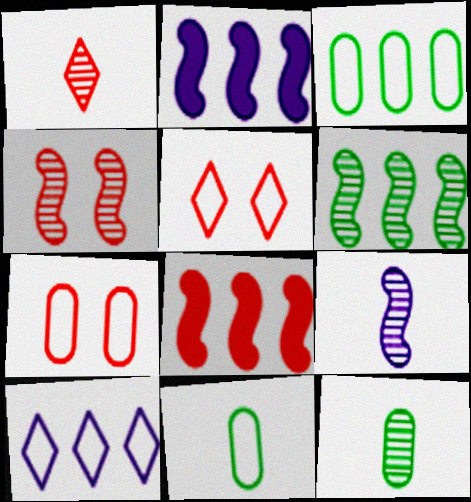[[1, 7, 8], 
[1, 9, 12], 
[2, 5, 12], 
[4, 6, 9]]